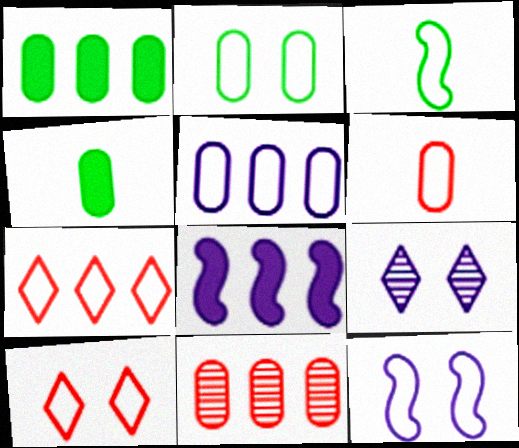[[1, 5, 11], 
[2, 5, 6], 
[2, 10, 12], 
[3, 5, 10]]